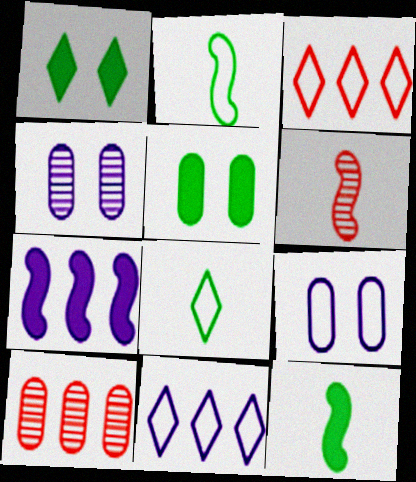[[2, 3, 9], 
[3, 4, 12], 
[5, 6, 11]]